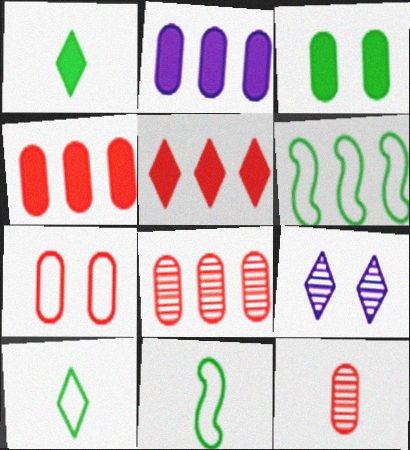[[4, 7, 12], 
[4, 9, 11], 
[5, 9, 10]]